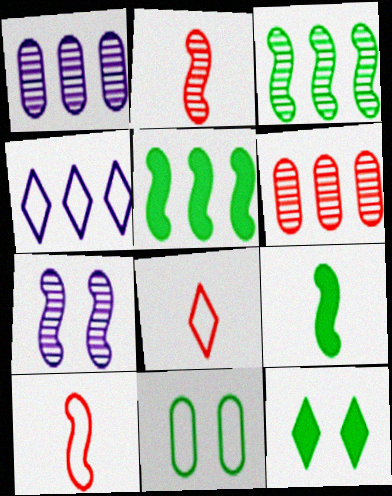[[1, 10, 12], 
[2, 3, 7], 
[4, 5, 6], 
[4, 10, 11], 
[5, 7, 10]]